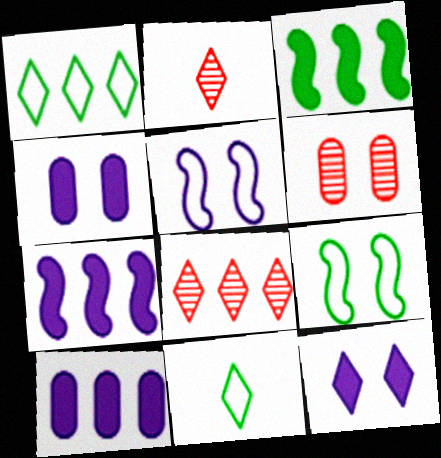[[1, 2, 12], 
[2, 9, 10], 
[6, 7, 11], 
[6, 9, 12], 
[8, 11, 12]]